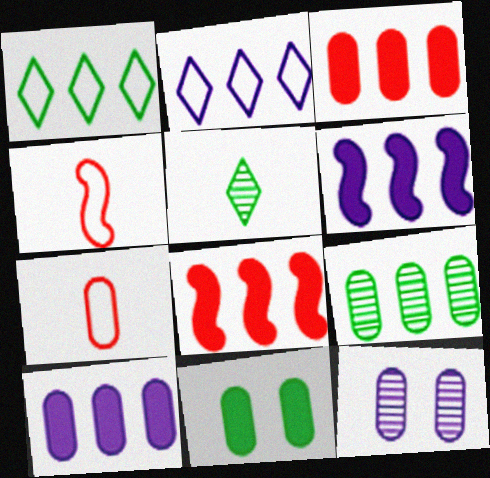[[2, 8, 9]]